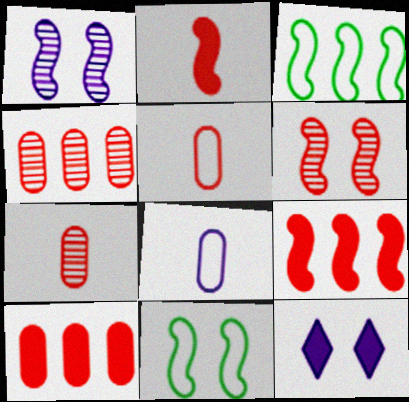[[1, 2, 3], 
[3, 7, 12]]